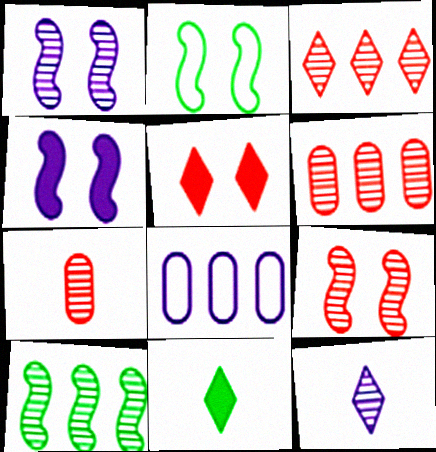[[2, 4, 9], 
[3, 7, 9], 
[4, 8, 12], 
[8, 9, 11]]